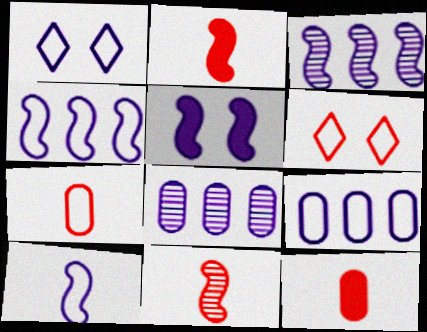[[1, 9, 10], 
[3, 5, 10]]